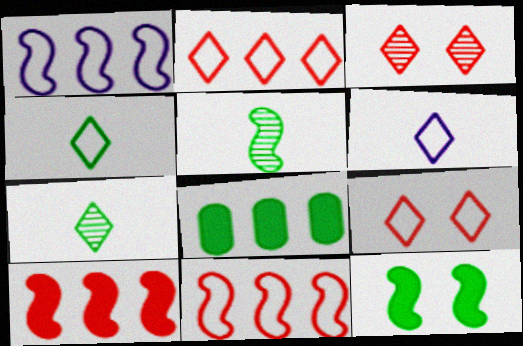[]